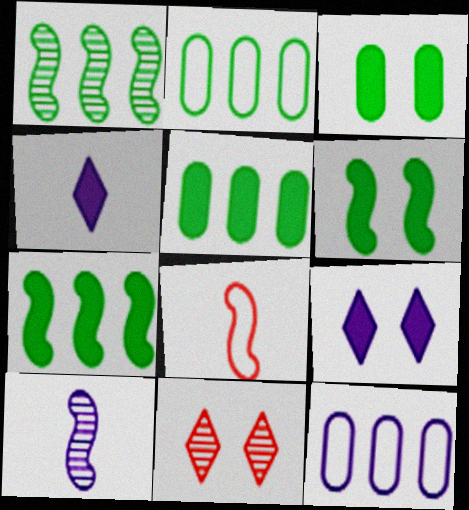[[9, 10, 12]]